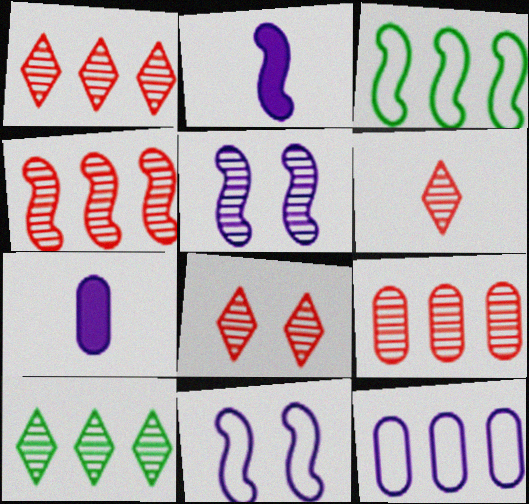[[1, 4, 9], 
[1, 6, 8], 
[3, 7, 8]]